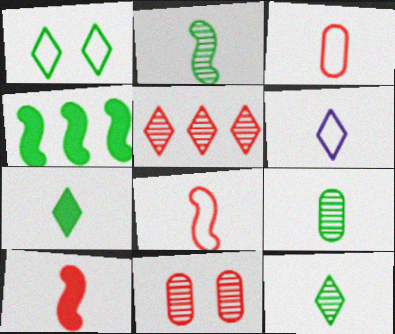[[1, 4, 9], 
[2, 9, 12], 
[4, 6, 11], 
[6, 9, 10]]